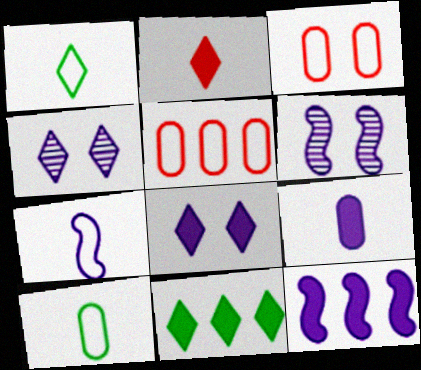[[2, 8, 11], 
[6, 7, 12], 
[8, 9, 12]]